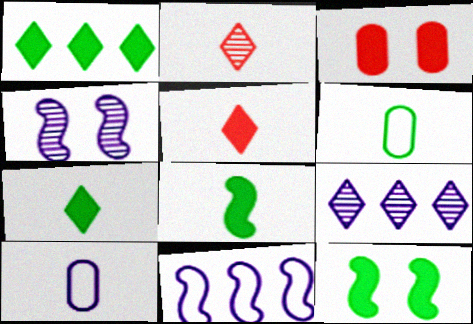[[2, 8, 10]]